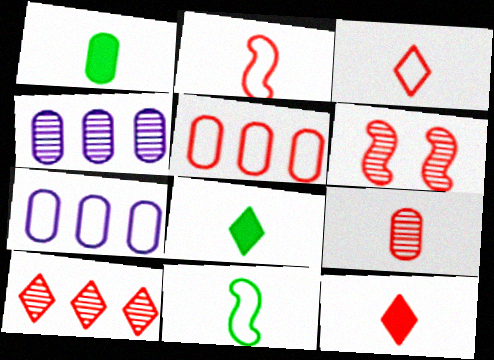[[2, 9, 12], 
[5, 6, 12], 
[6, 7, 8], 
[6, 9, 10]]